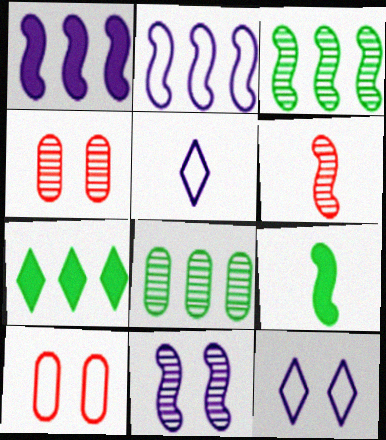[[3, 6, 11]]